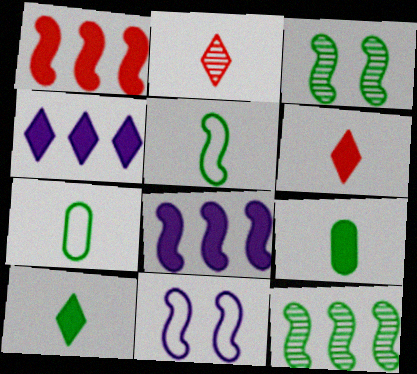[]